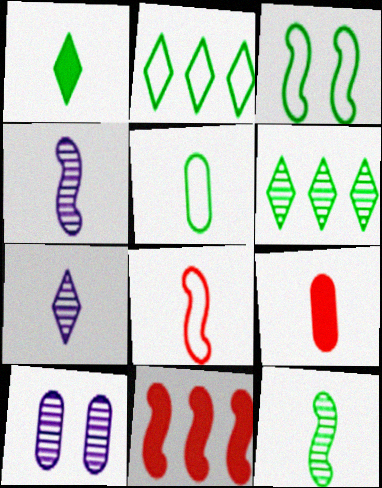[[1, 5, 12], 
[2, 3, 5], 
[3, 4, 11]]